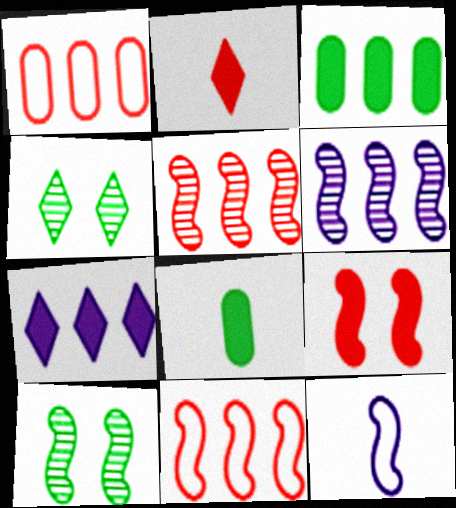[[7, 8, 9]]